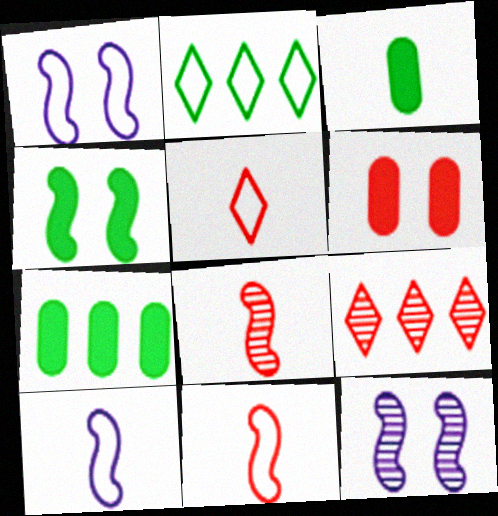[[1, 3, 9], 
[5, 7, 12], 
[6, 9, 11]]